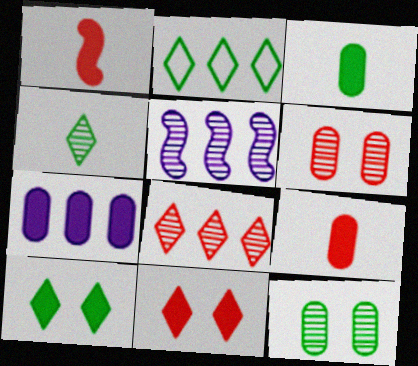[[1, 7, 10], 
[2, 4, 10], 
[4, 5, 6]]